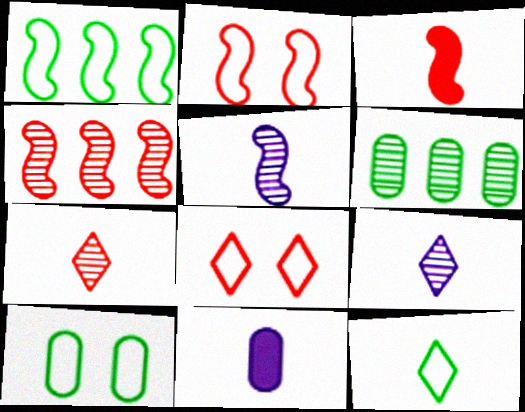[[1, 10, 12], 
[2, 3, 4]]